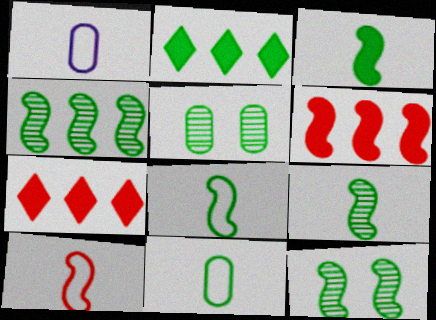[[1, 7, 12], 
[2, 5, 8], 
[2, 11, 12], 
[3, 8, 9], 
[4, 9, 12]]